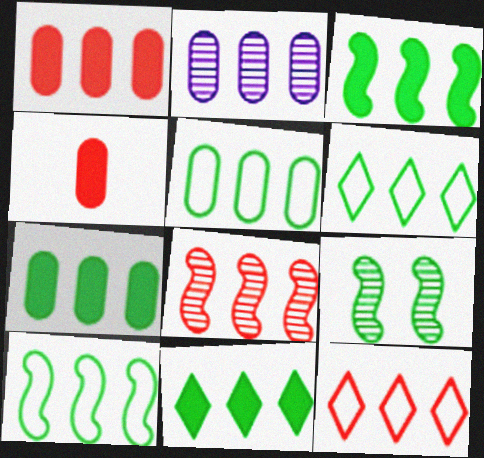[[1, 2, 5], 
[1, 8, 12], 
[2, 3, 12], 
[3, 7, 11], 
[5, 6, 10]]